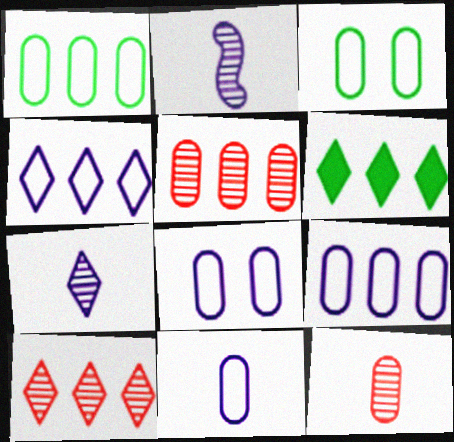[[4, 6, 10], 
[8, 9, 11]]